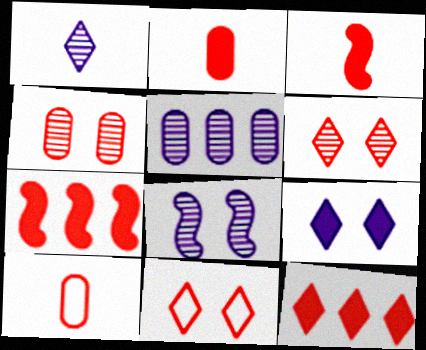[[1, 5, 8], 
[6, 7, 10]]